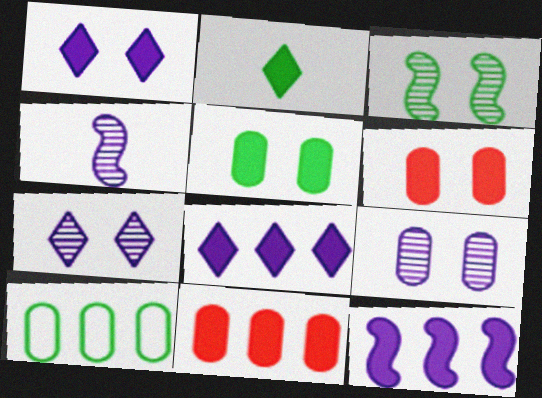[[2, 3, 10], 
[2, 6, 12]]